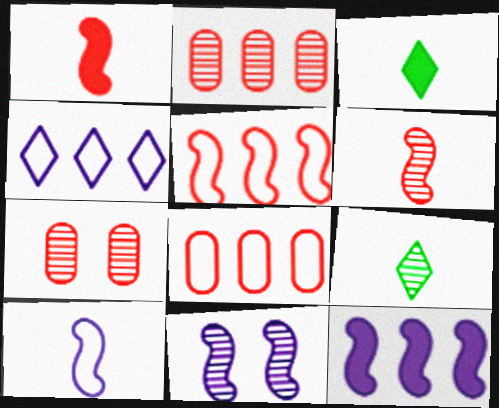[[2, 9, 11], 
[3, 8, 11], 
[10, 11, 12]]